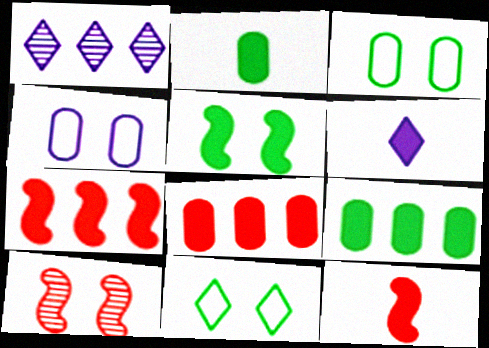[[1, 3, 12], 
[2, 6, 12], 
[5, 6, 8]]